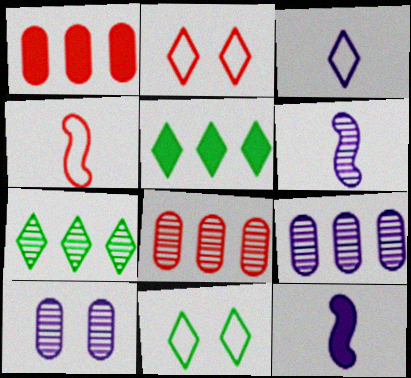[[1, 6, 11], 
[4, 5, 10], 
[8, 11, 12]]